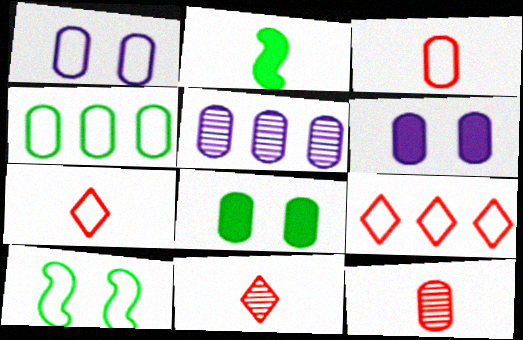[[1, 3, 4], 
[3, 5, 8], 
[4, 6, 12]]